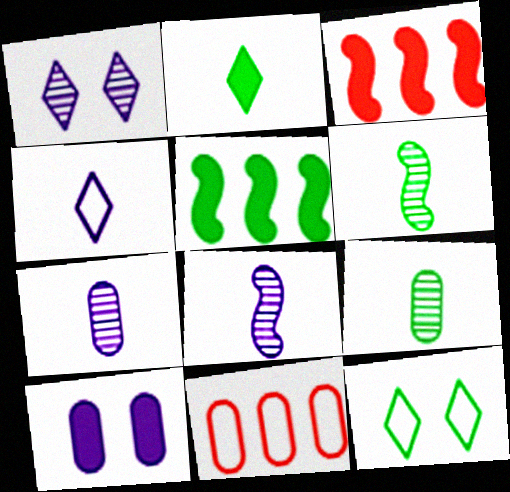[[2, 3, 10], 
[3, 7, 12], 
[5, 9, 12], 
[9, 10, 11]]